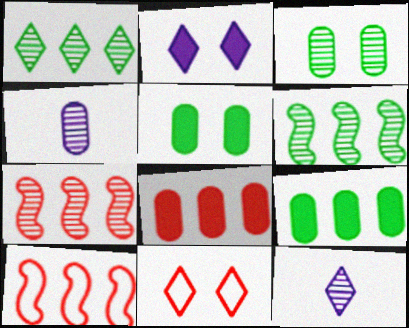[[3, 7, 12], 
[5, 10, 12]]